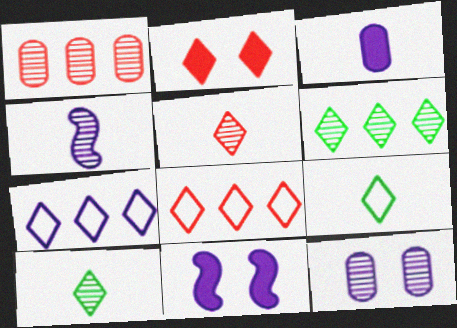[[1, 9, 11], 
[2, 5, 8], 
[2, 7, 10]]